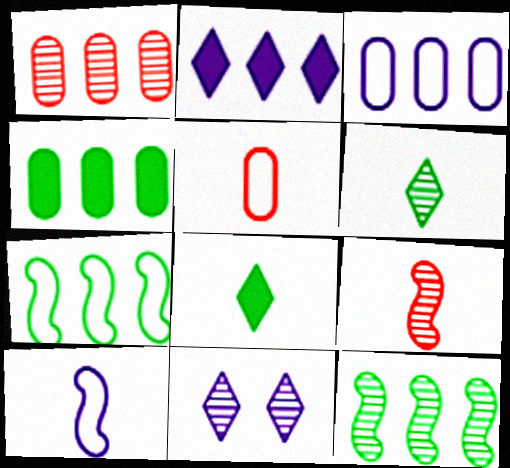[[1, 2, 7], 
[1, 3, 4]]